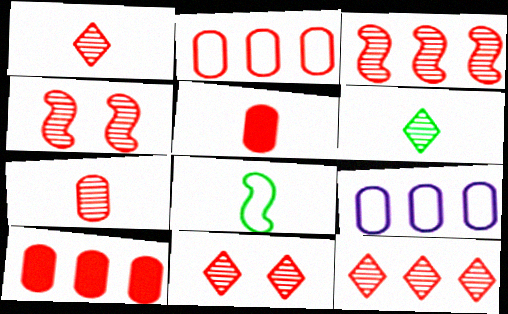[[1, 11, 12], 
[3, 7, 11], 
[4, 7, 12]]